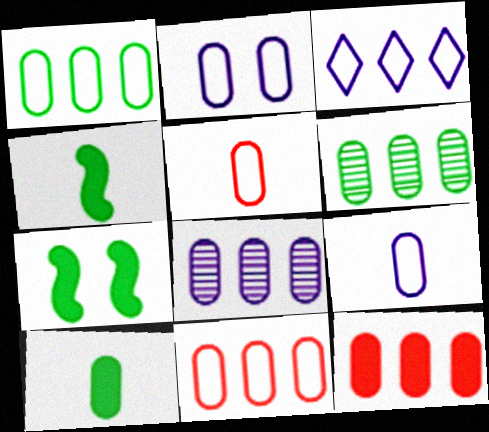[[1, 2, 5], 
[1, 8, 12]]